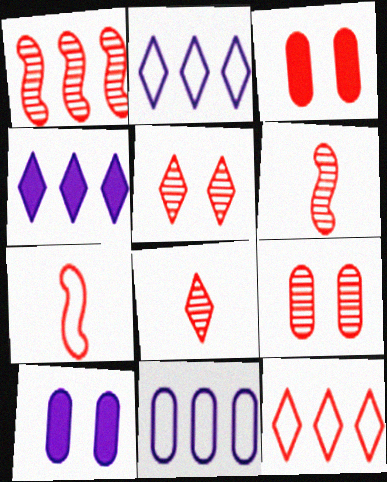[[1, 8, 9], 
[3, 6, 12]]